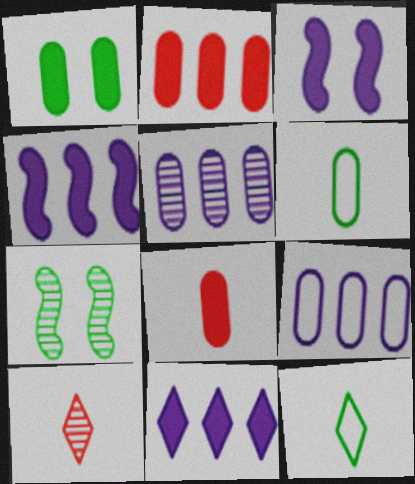[[5, 7, 10]]